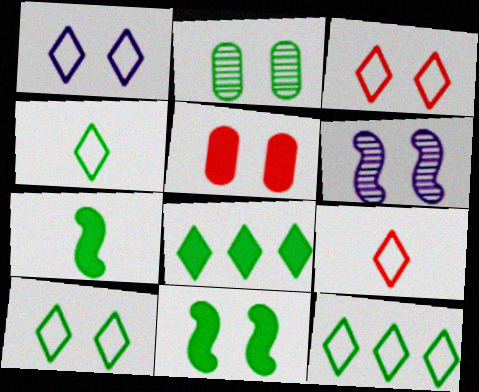[[1, 3, 10], 
[1, 9, 12], 
[2, 7, 12], 
[2, 10, 11], 
[4, 10, 12], 
[5, 6, 10]]